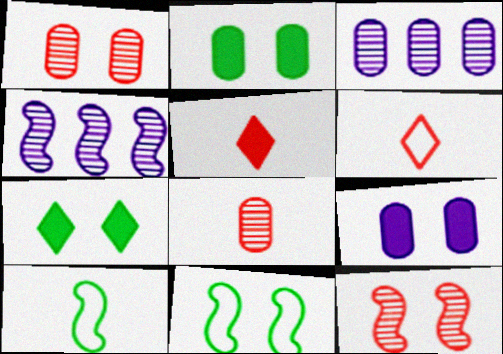[[2, 4, 6], 
[3, 5, 11]]